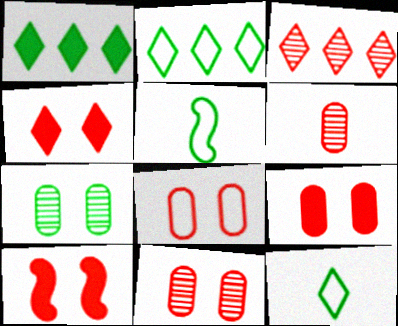[[1, 5, 7], 
[4, 9, 10], 
[8, 9, 11]]